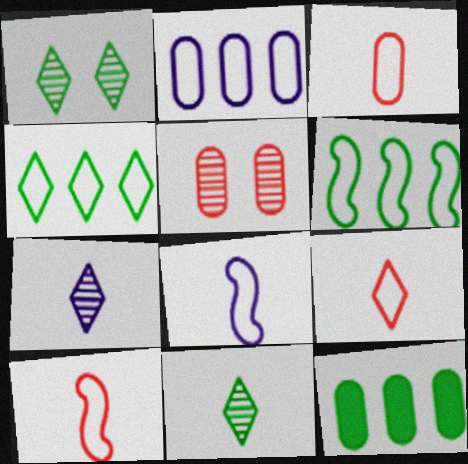[[3, 9, 10]]